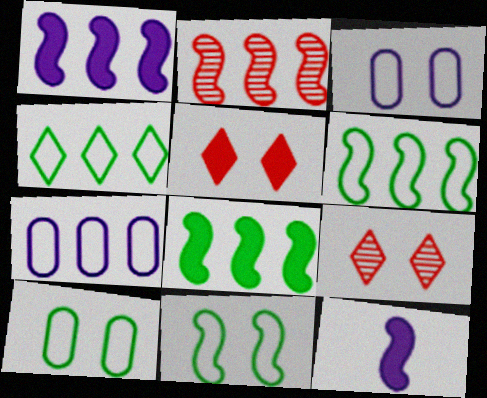[[1, 2, 6], 
[2, 11, 12]]